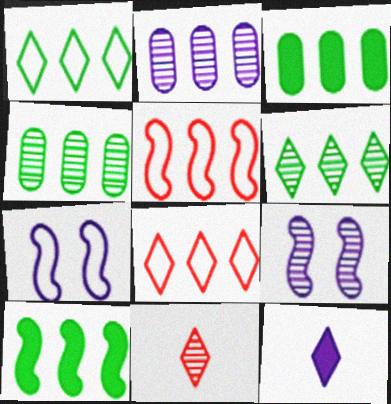[[1, 4, 10], 
[2, 7, 12], 
[2, 8, 10], 
[3, 7, 11], 
[4, 9, 11]]